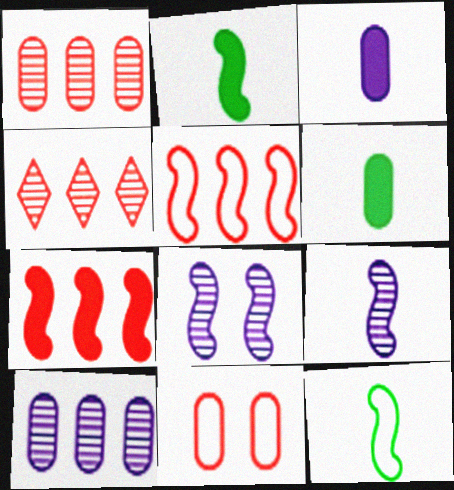[[2, 5, 8], 
[6, 10, 11], 
[7, 8, 12]]